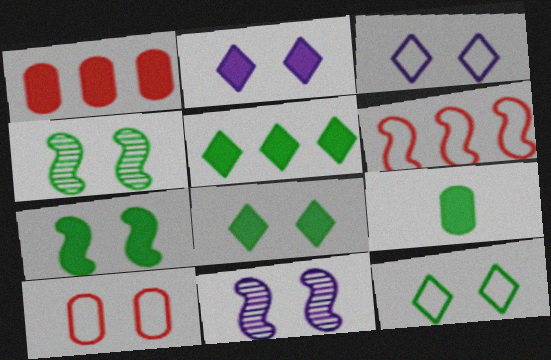[[2, 4, 10], 
[5, 7, 9], 
[8, 10, 11]]